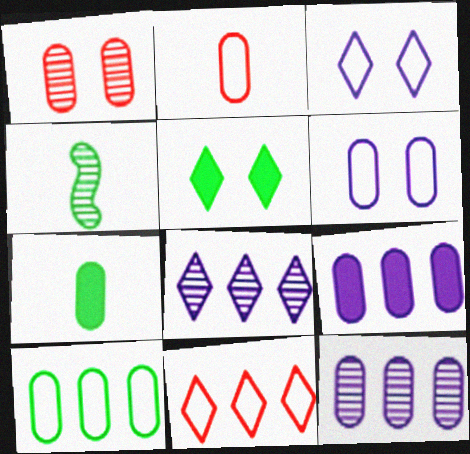[[1, 4, 8], 
[2, 6, 10], 
[4, 5, 10]]